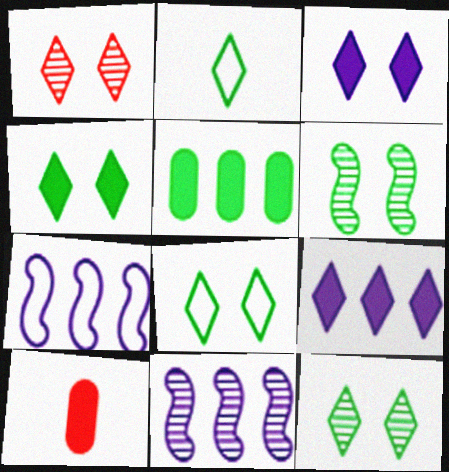[[1, 2, 9], 
[1, 3, 8], 
[2, 5, 6], 
[4, 8, 12], 
[7, 10, 12], 
[8, 10, 11]]